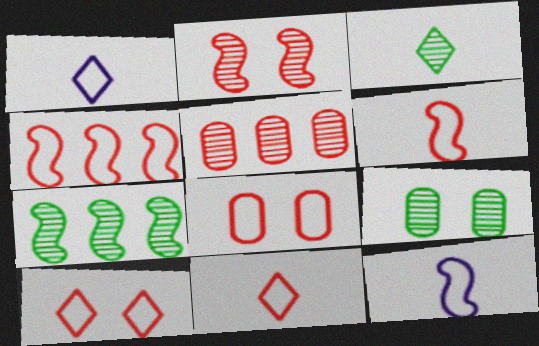[[3, 7, 9], 
[4, 8, 11]]